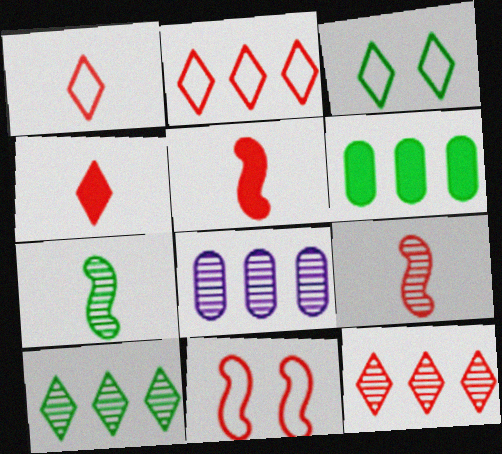[[3, 5, 8], 
[3, 6, 7]]